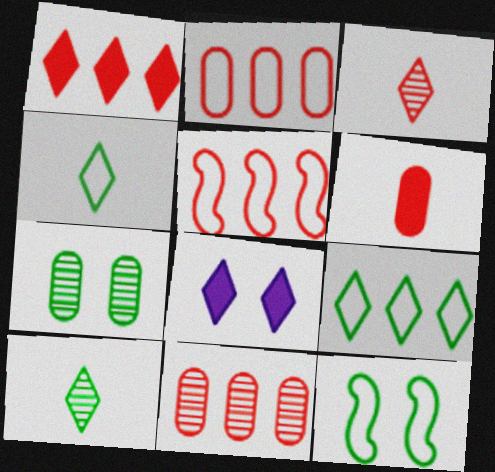[[1, 5, 11], 
[3, 8, 9]]